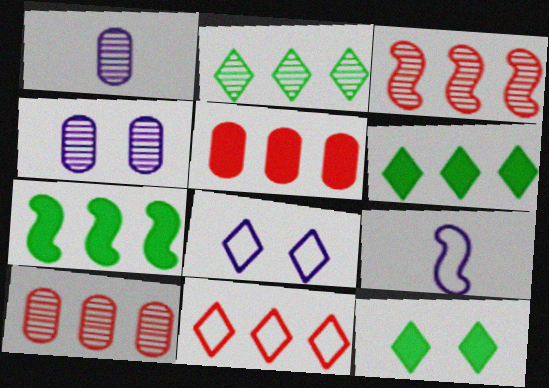[[3, 5, 11], 
[9, 10, 12]]